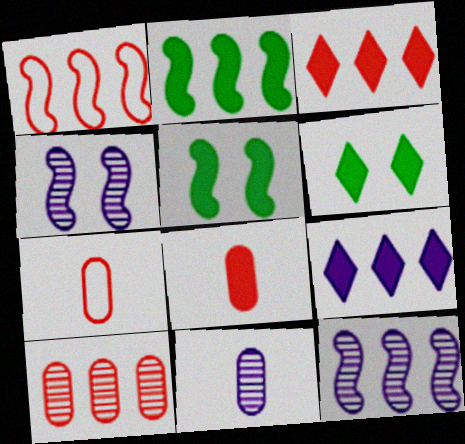[[1, 2, 12], 
[1, 3, 10], 
[1, 6, 11], 
[5, 8, 9], 
[6, 7, 12]]